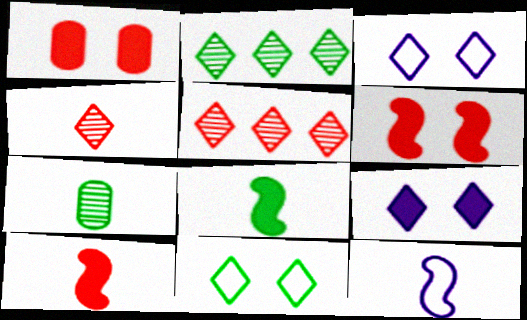[[1, 2, 12]]